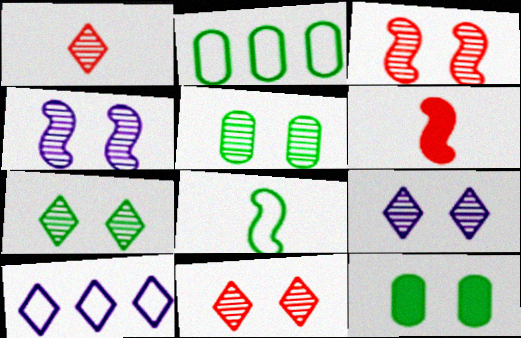[[2, 6, 9], 
[3, 5, 9], 
[4, 5, 11], 
[5, 6, 10], 
[7, 9, 11]]